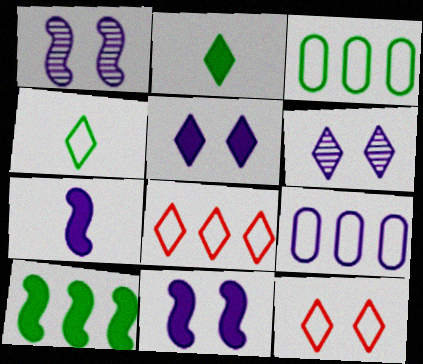[[2, 6, 8], 
[6, 7, 9]]